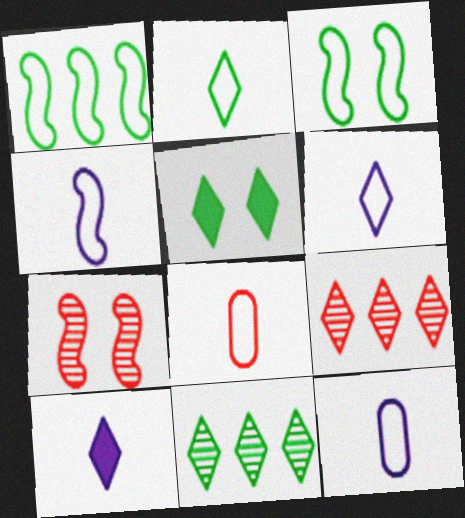[[2, 4, 8], 
[2, 5, 11], 
[4, 6, 12], 
[5, 6, 9]]